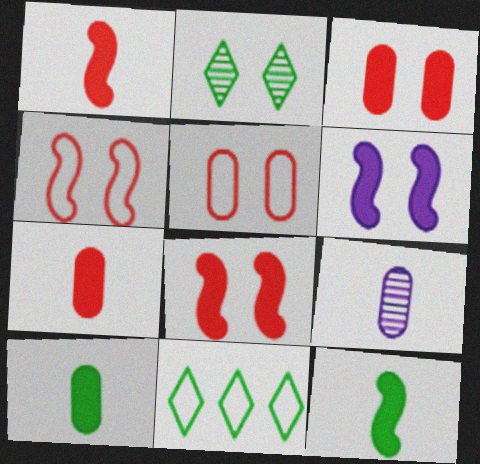[[2, 5, 6], 
[8, 9, 11]]